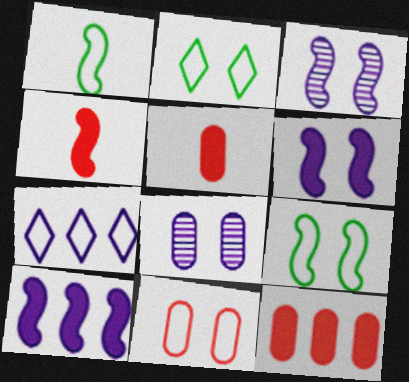[[1, 7, 11]]